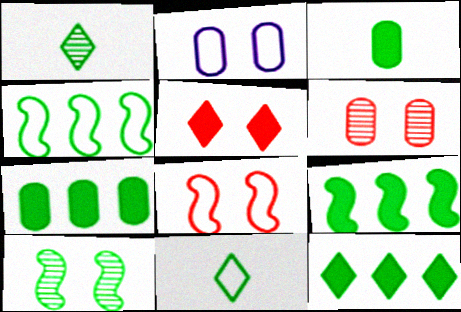[[2, 5, 10], 
[5, 6, 8], 
[7, 9, 12], 
[7, 10, 11]]